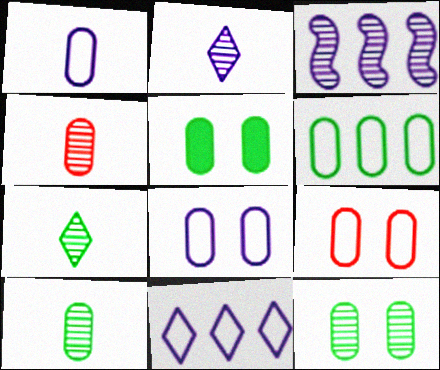[[1, 6, 9], 
[5, 6, 10]]